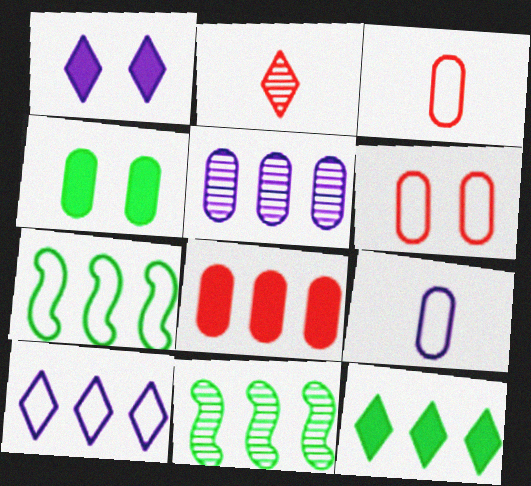[[1, 3, 11], 
[3, 4, 5], 
[8, 10, 11]]